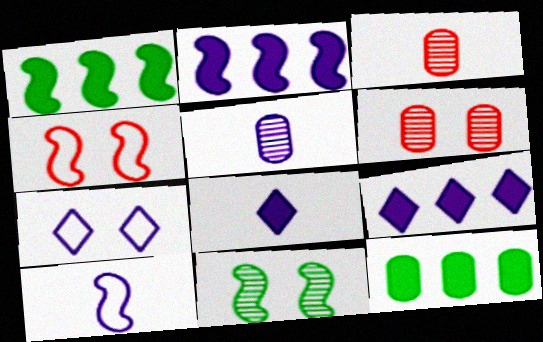[[1, 3, 7], 
[2, 5, 7], 
[5, 8, 10]]